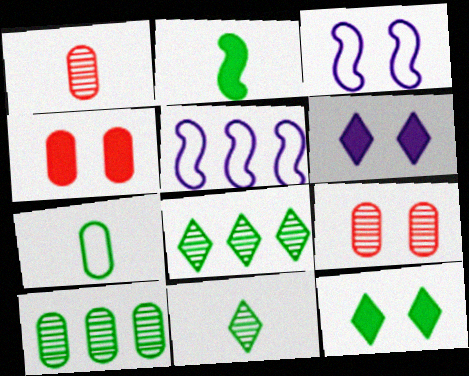[[1, 5, 12], 
[2, 7, 11], 
[3, 9, 12], 
[4, 5, 11]]